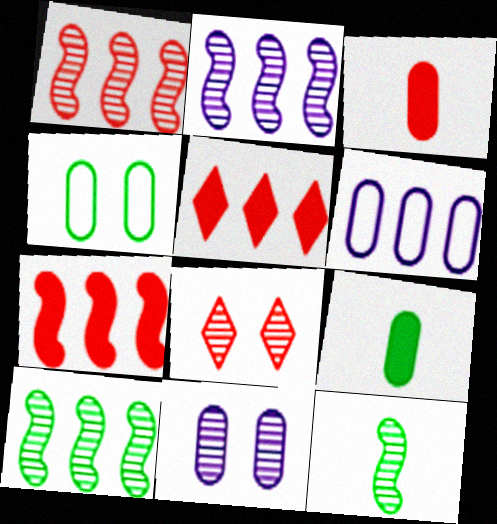[[1, 2, 10], 
[5, 6, 10]]